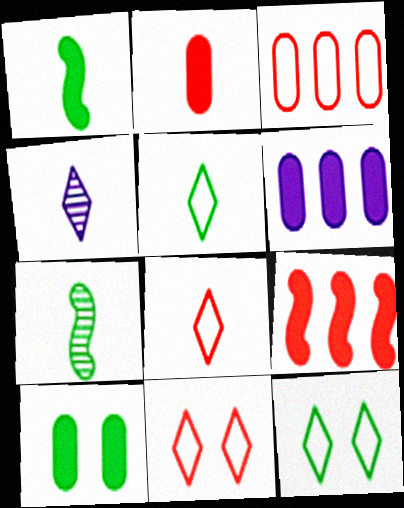[[2, 6, 10], 
[6, 7, 11]]